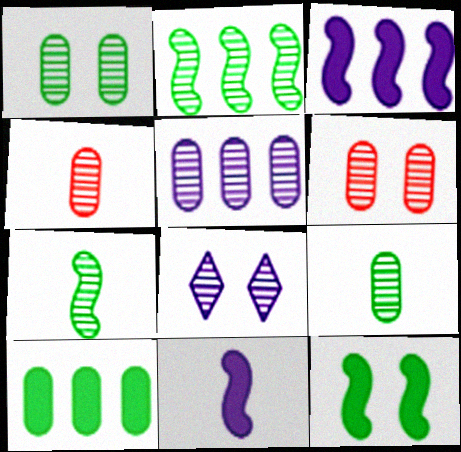[[1, 4, 5], 
[2, 4, 8], 
[5, 6, 9]]